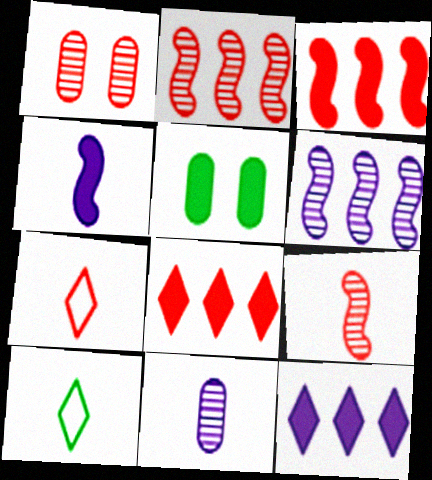[[1, 3, 7], 
[4, 5, 8], 
[5, 6, 7]]